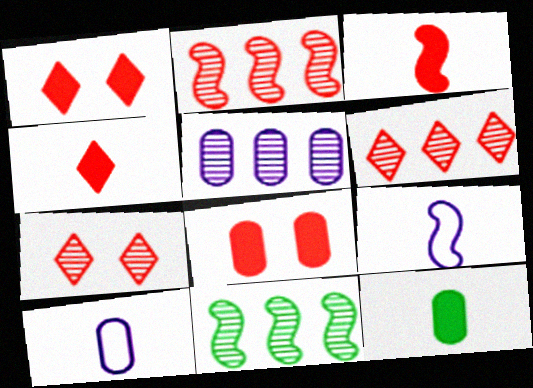[[1, 10, 11], 
[5, 6, 11]]